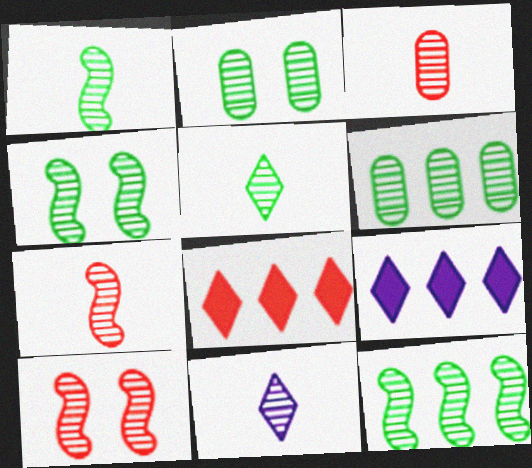[[1, 3, 11], 
[1, 4, 12], 
[2, 5, 12], 
[4, 5, 6], 
[6, 10, 11]]